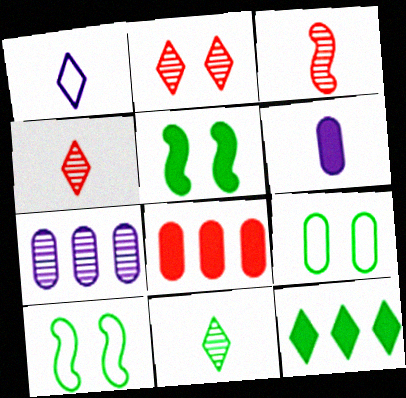[[1, 2, 12]]